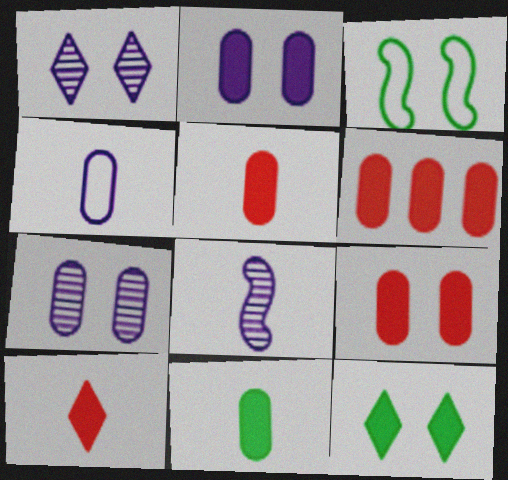[[1, 3, 9], 
[2, 6, 11], 
[5, 6, 9]]